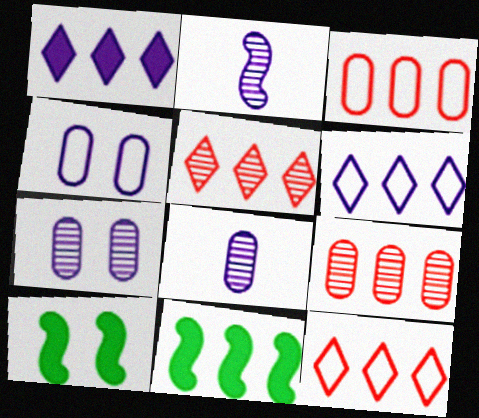[[1, 2, 4], 
[6, 9, 11], 
[8, 10, 12]]